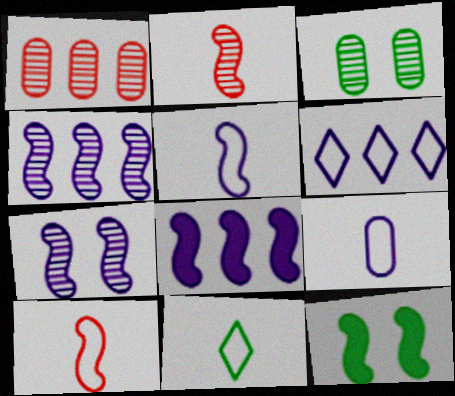[[4, 10, 12], 
[5, 7, 8], 
[9, 10, 11]]